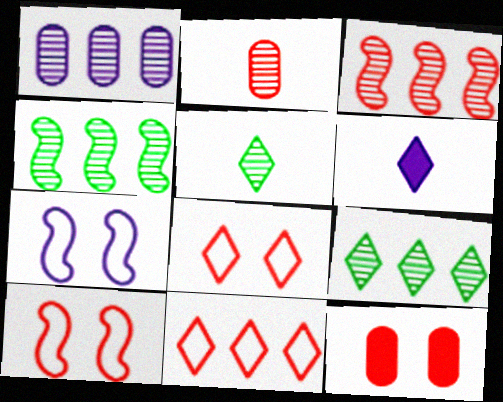[[1, 3, 9], 
[1, 6, 7], 
[6, 8, 9]]